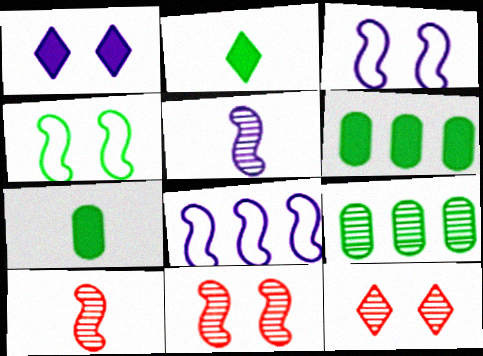[[2, 4, 9], 
[5, 9, 12], 
[7, 8, 12]]